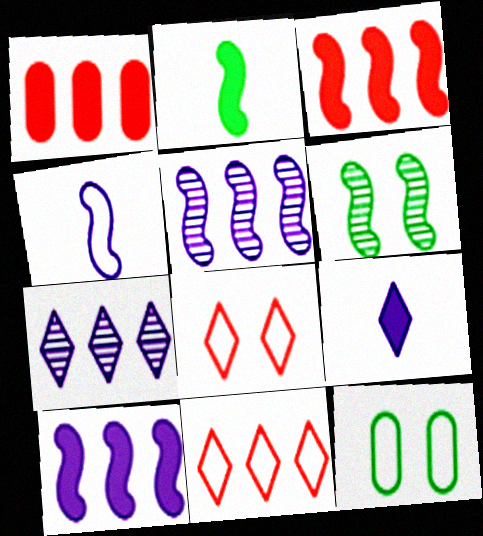[[3, 4, 6], 
[4, 11, 12]]